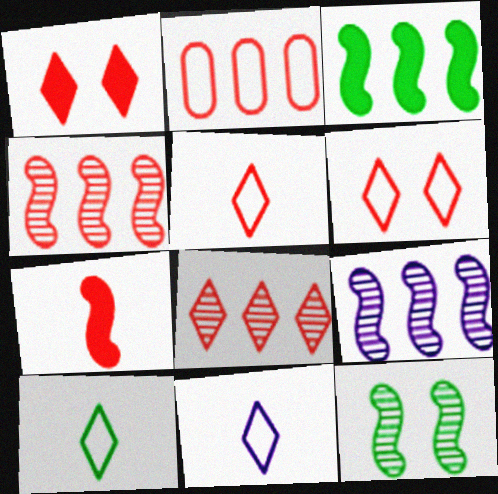[[1, 5, 8], 
[5, 10, 11]]